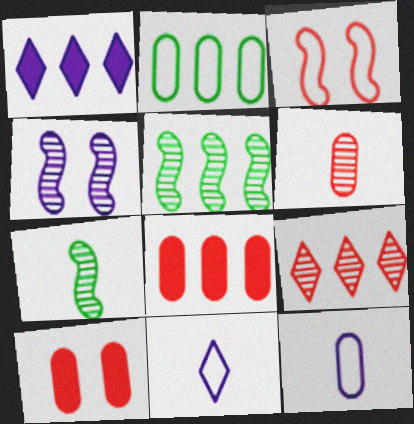[[1, 4, 12], 
[2, 3, 11], 
[5, 10, 11]]